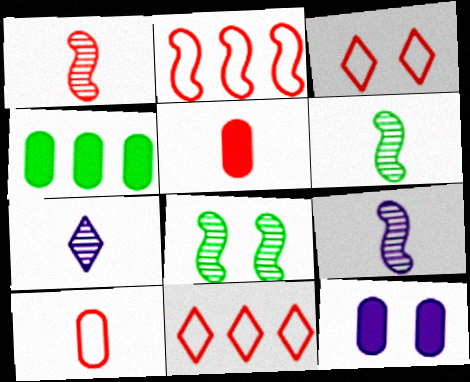[[1, 6, 9], 
[2, 3, 10], 
[3, 4, 9], 
[3, 8, 12], 
[4, 5, 12], 
[6, 11, 12]]